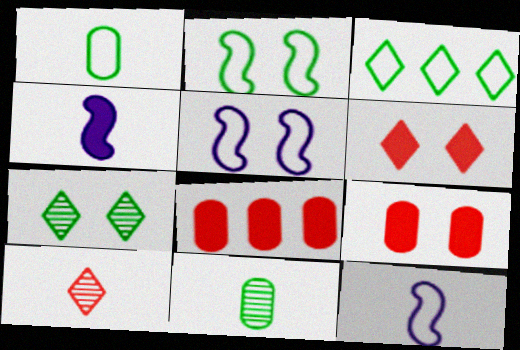[[1, 2, 3], 
[1, 4, 10], 
[5, 7, 9], 
[7, 8, 12]]